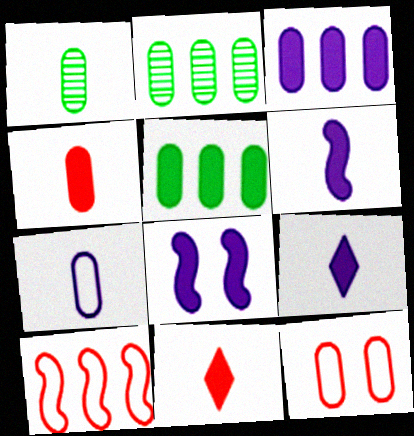[[1, 3, 12], 
[1, 4, 7], 
[3, 8, 9], 
[5, 8, 11]]